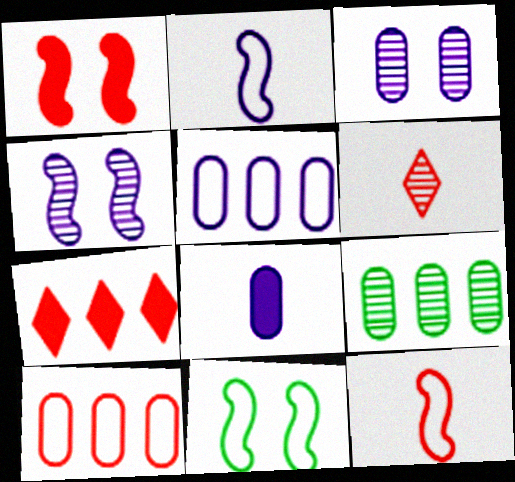[[1, 4, 11], 
[1, 6, 10], 
[3, 5, 8], 
[4, 6, 9]]